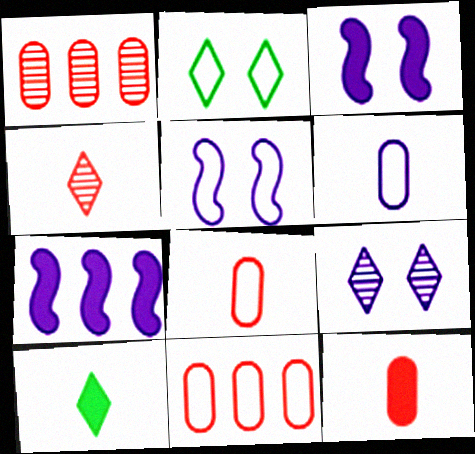[[1, 5, 10], 
[6, 7, 9]]